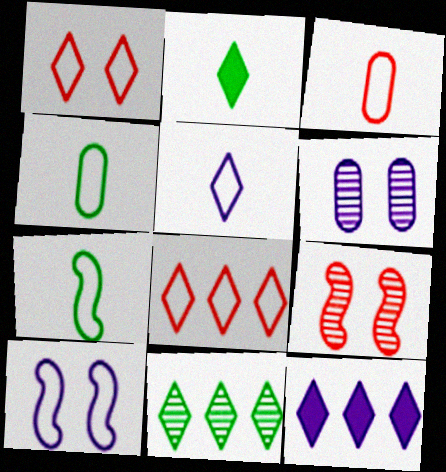[[3, 5, 7], 
[4, 8, 10], 
[4, 9, 12], 
[8, 11, 12]]